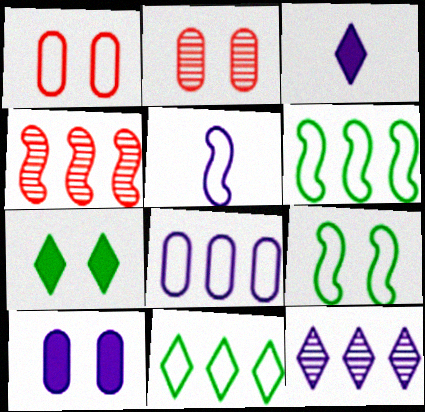[[1, 5, 11], 
[2, 3, 6], 
[5, 10, 12]]